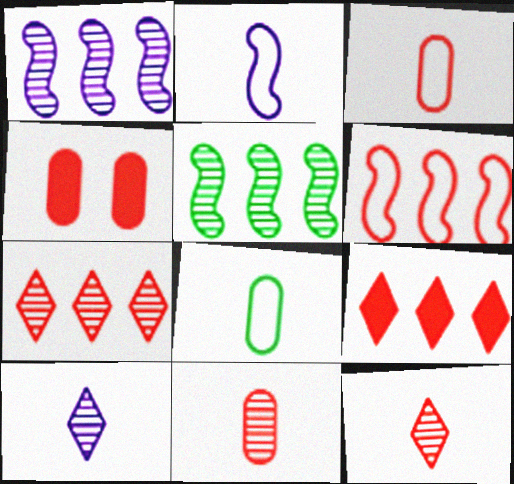[[4, 6, 12]]